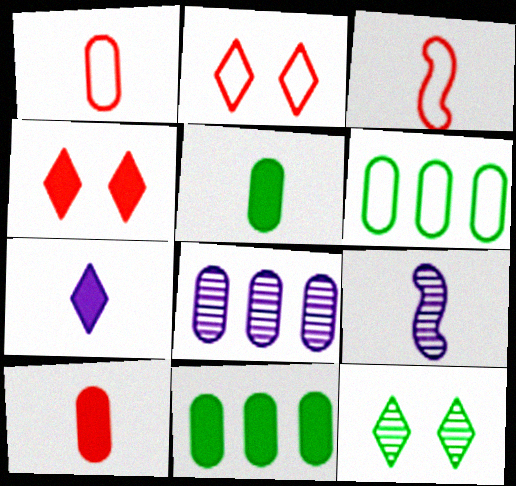[[2, 9, 11], 
[4, 6, 9]]